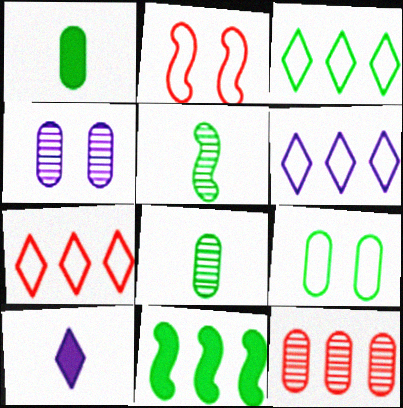[[3, 6, 7], 
[4, 8, 12], 
[6, 11, 12]]